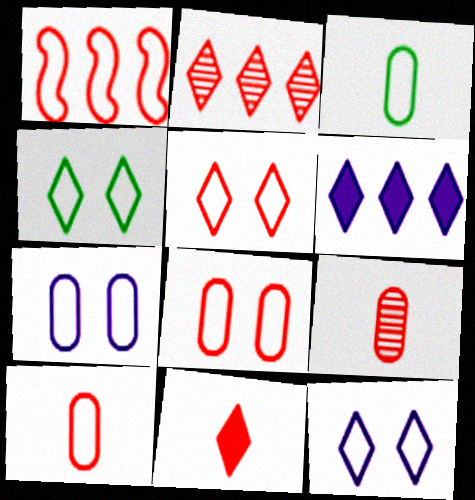[[1, 3, 12], 
[1, 5, 10], 
[2, 5, 11], 
[4, 5, 12]]